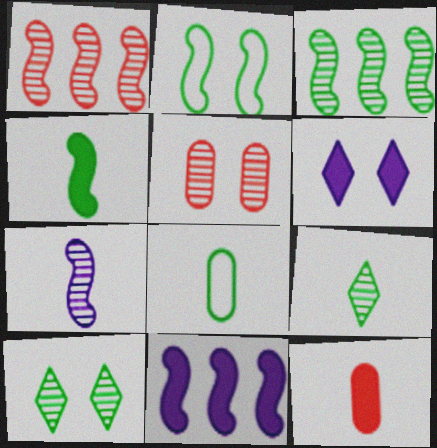[[1, 6, 8], 
[2, 3, 4], 
[2, 5, 6], 
[4, 8, 9]]